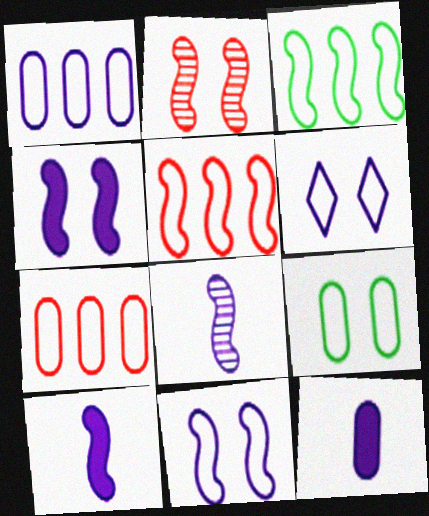[[2, 3, 10]]